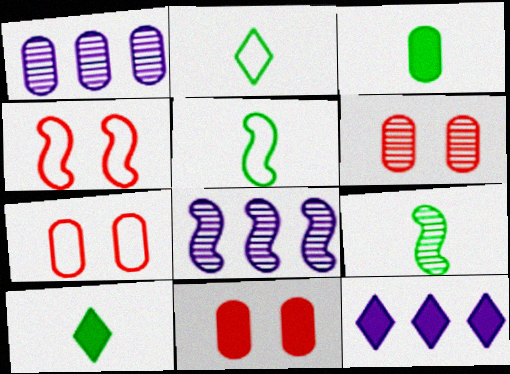[[1, 3, 7], 
[1, 4, 10], 
[2, 3, 9], 
[2, 8, 11], 
[5, 6, 12], 
[6, 7, 11], 
[7, 8, 10], 
[7, 9, 12]]